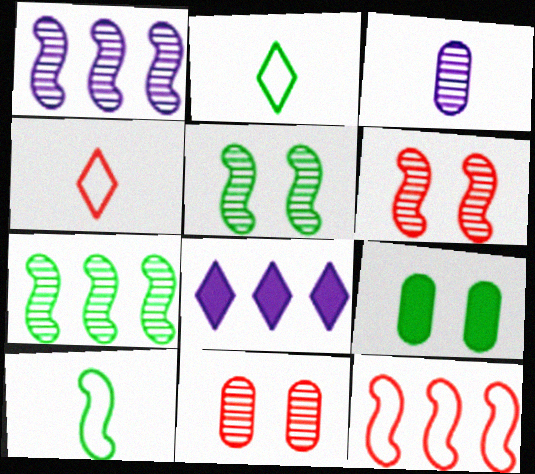[[1, 4, 9], 
[2, 7, 9], 
[8, 10, 11]]